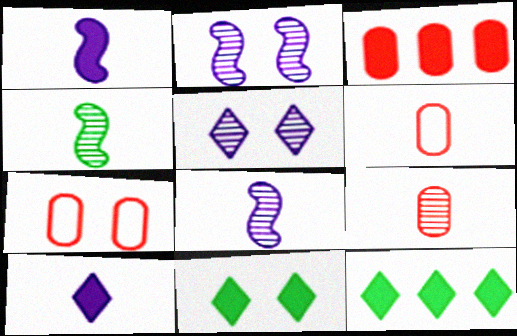[[1, 3, 11], 
[2, 6, 12], 
[2, 7, 11], 
[3, 7, 9], 
[4, 6, 10], 
[7, 8, 12]]